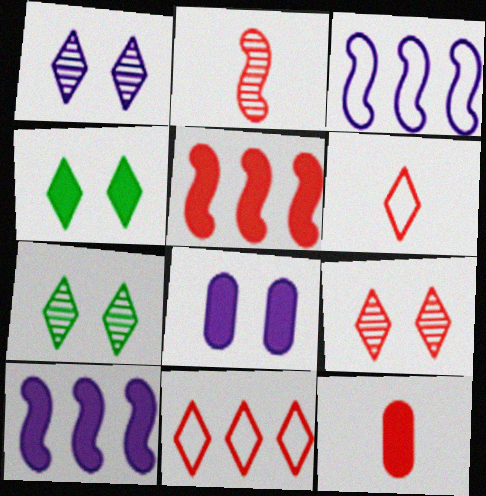[[1, 7, 9], 
[2, 6, 12], 
[3, 7, 12], 
[4, 10, 12]]